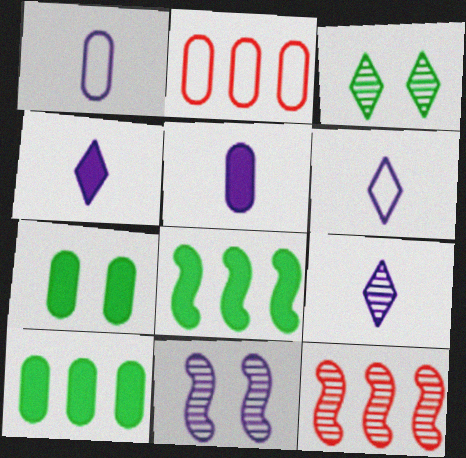[[4, 6, 9], 
[6, 7, 12]]